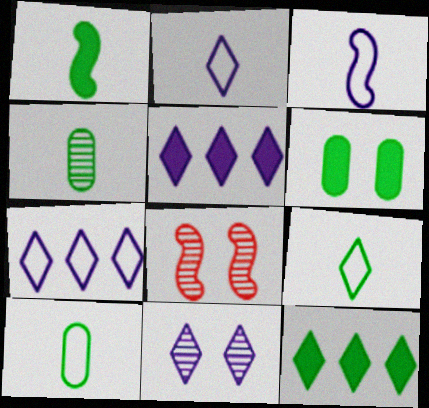[[1, 4, 9], 
[1, 6, 12], 
[2, 5, 11], 
[5, 8, 10]]